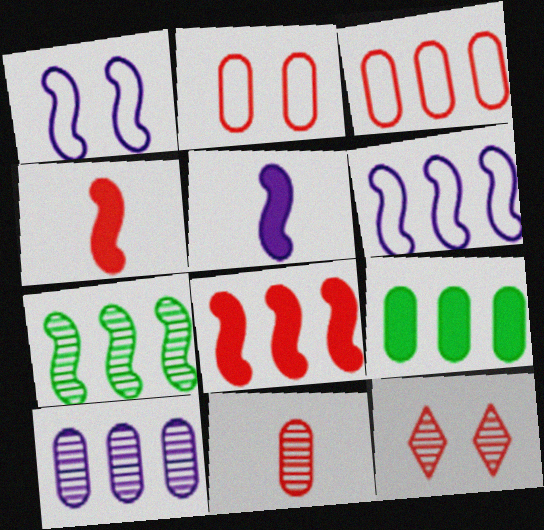[[1, 4, 7], 
[3, 4, 12], 
[3, 9, 10], 
[6, 7, 8]]